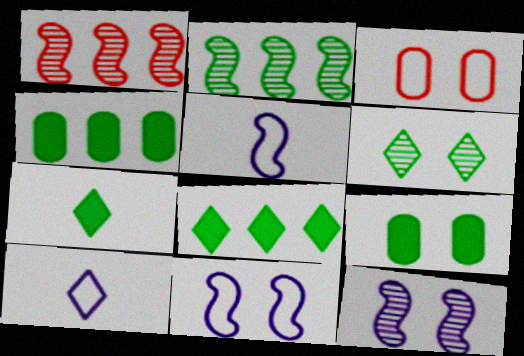[[1, 9, 10]]